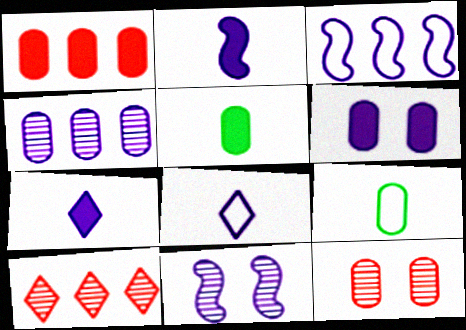[[1, 5, 6], 
[2, 3, 11]]